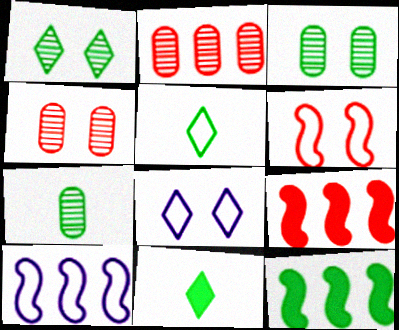[[3, 5, 12], 
[4, 10, 11], 
[7, 8, 9]]